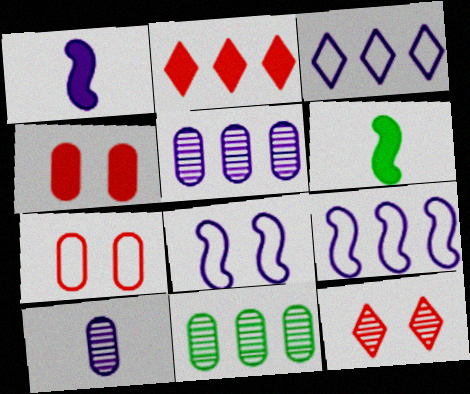[[2, 9, 11]]